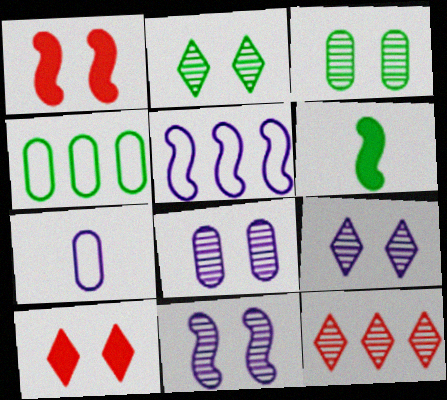[[2, 4, 6], 
[8, 9, 11]]